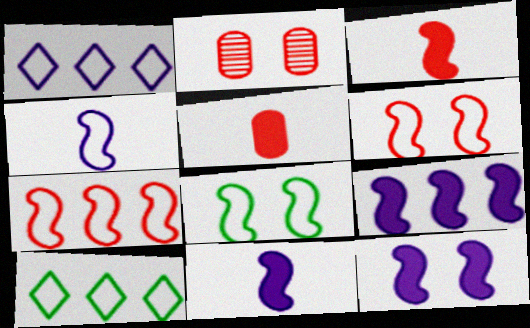[[2, 10, 11], 
[4, 7, 8], 
[9, 11, 12]]